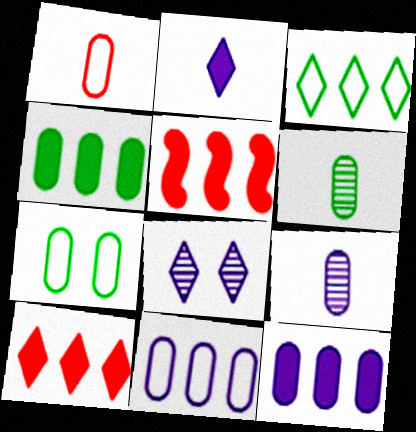[[1, 7, 11], 
[4, 6, 7]]